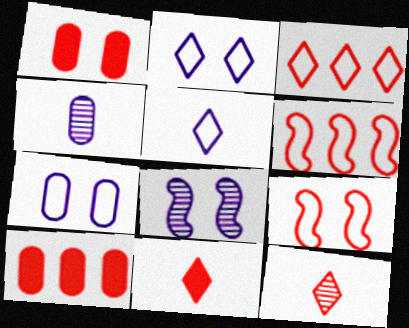[[1, 6, 12], 
[9, 10, 12]]